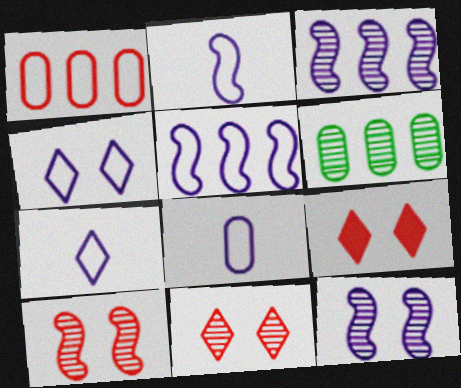[[2, 6, 9], 
[2, 7, 8], 
[4, 5, 8]]